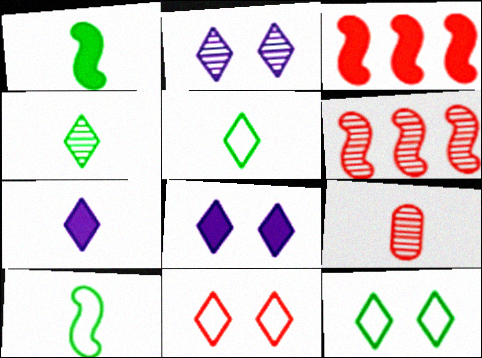[[3, 9, 11], 
[7, 9, 10]]